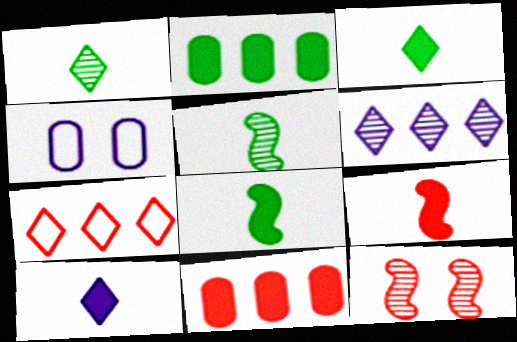[]